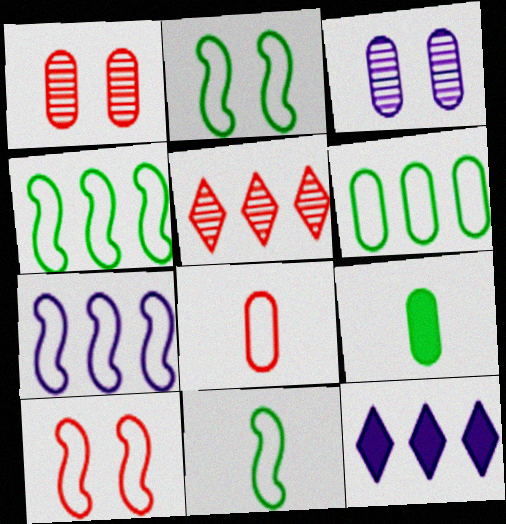[[1, 11, 12], 
[2, 4, 11], 
[7, 10, 11]]